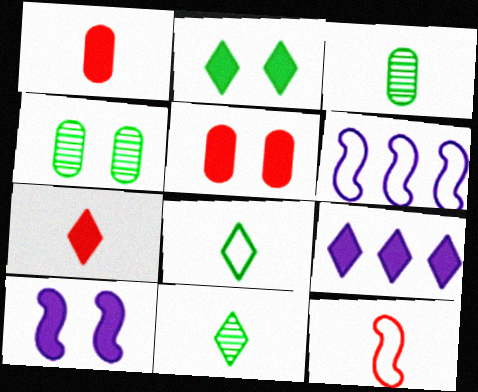[[2, 5, 10], 
[2, 7, 9], 
[4, 6, 7], 
[4, 9, 12], 
[5, 6, 11]]